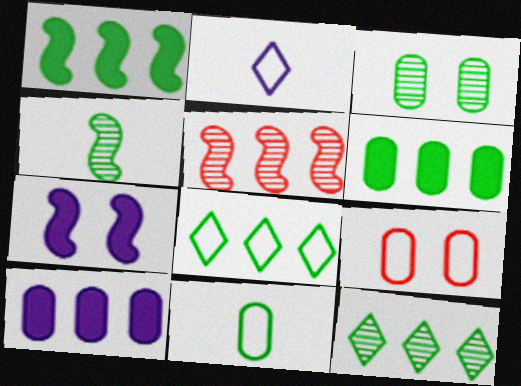[[3, 4, 12], 
[3, 6, 11], 
[5, 8, 10]]